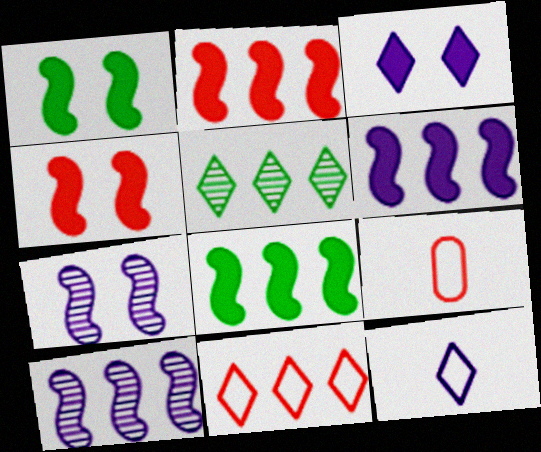[[2, 6, 8]]